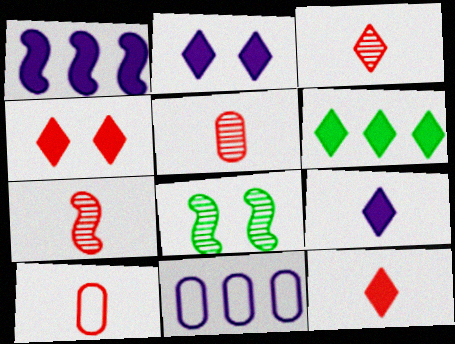[[2, 6, 12], 
[3, 5, 7], 
[4, 6, 9], 
[7, 10, 12], 
[8, 11, 12]]